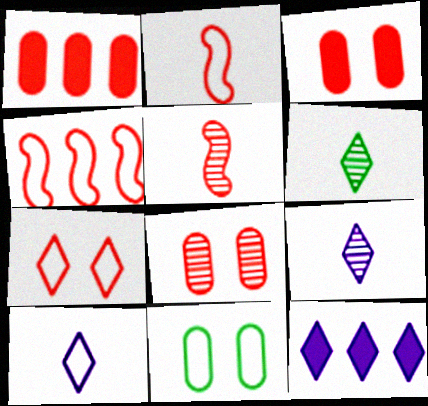[[1, 5, 7], 
[4, 10, 11], 
[5, 11, 12], 
[6, 7, 12]]